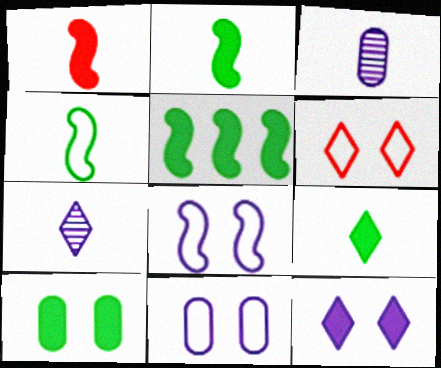[[3, 5, 6], 
[5, 9, 10]]